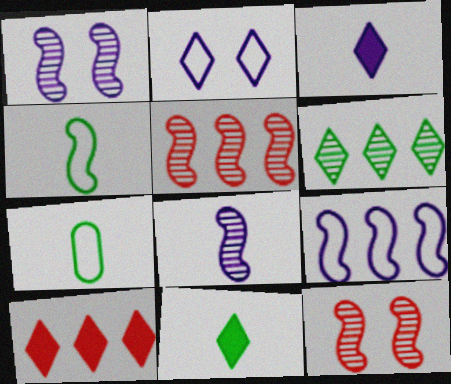[[1, 7, 10]]